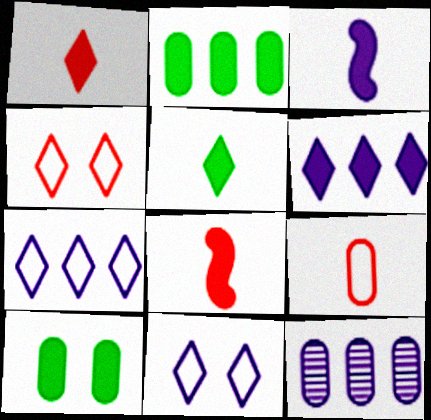[[3, 11, 12], 
[6, 8, 10], 
[9, 10, 12]]